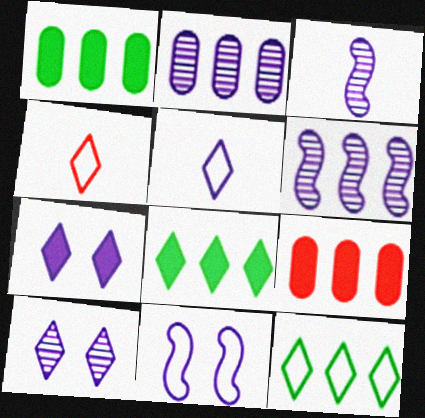[[2, 3, 10], 
[4, 8, 10], 
[6, 9, 12]]